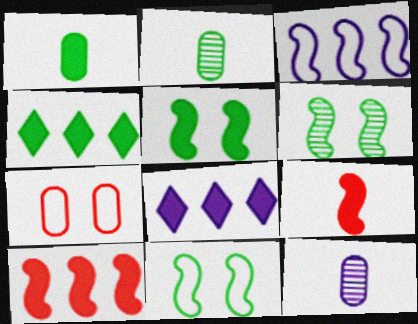[[1, 4, 5], 
[2, 4, 11], 
[3, 6, 9], 
[5, 6, 11]]